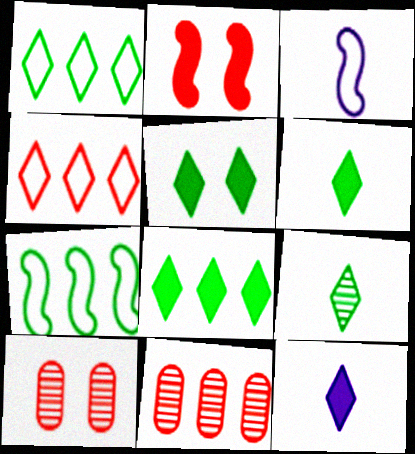[[1, 5, 9], 
[3, 5, 11], 
[3, 8, 10], 
[5, 6, 8], 
[7, 10, 12]]